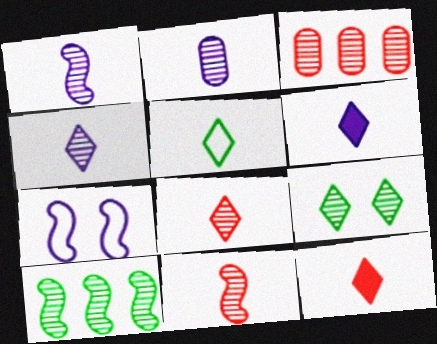[[1, 2, 4], 
[1, 3, 9], 
[4, 5, 12], 
[5, 6, 8]]